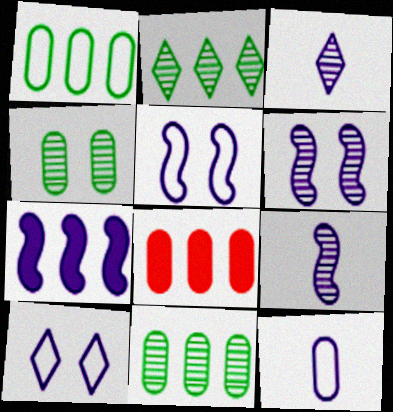[[4, 8, 12], 
[5, 7, 9]]